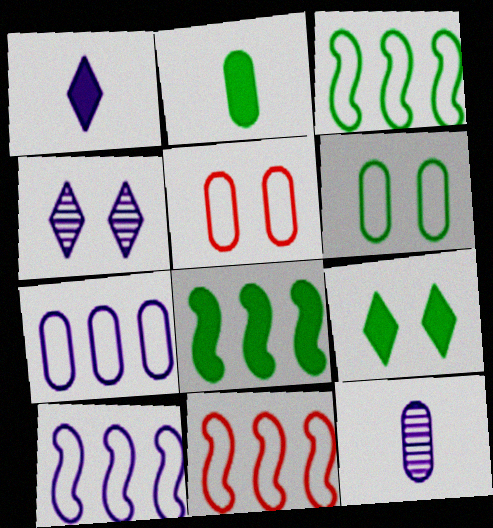[[2, 4, 11], 
[2, 8, 9], 
[3, 10, 11], 
[9, 11, 12]]